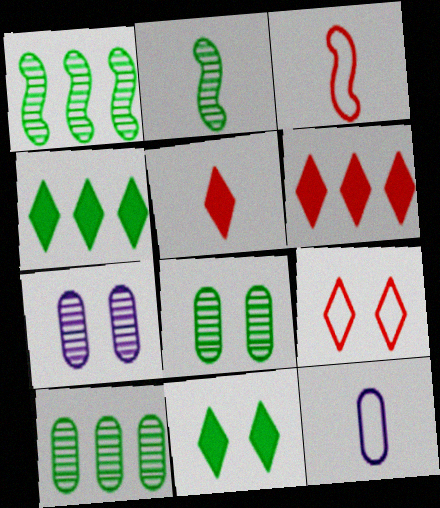[[2, 5, 12], 
[3, 4, 7]]